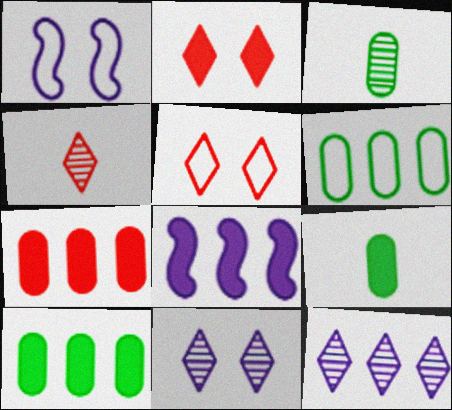[[1, 4, 10], 
[2, 8, 9], 
[3, 5, 8]]